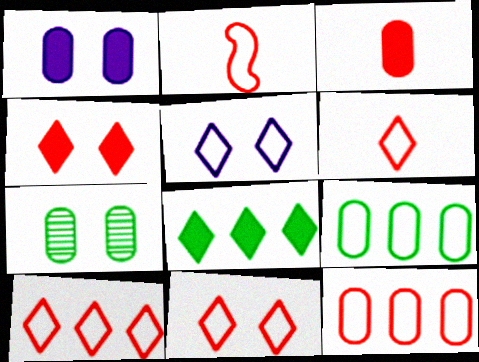[[2, 5, 9], 
[2, 11, 12], 
[6, 10, 11]]